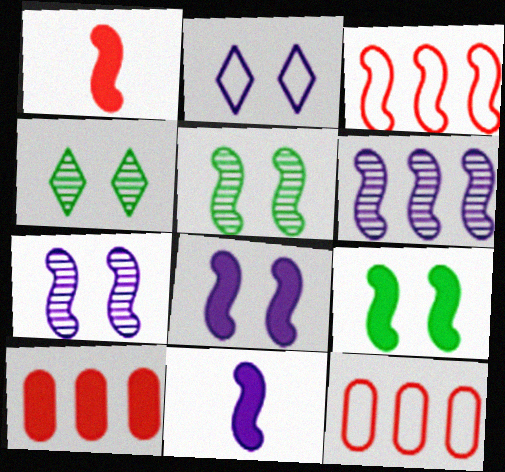[[3, 5, 11], 
[4, 11, 12]]